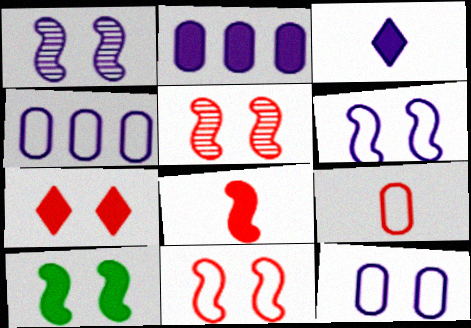[[1, 3, 4], 
[1, 10, 11], 
[5, 6, 10]]